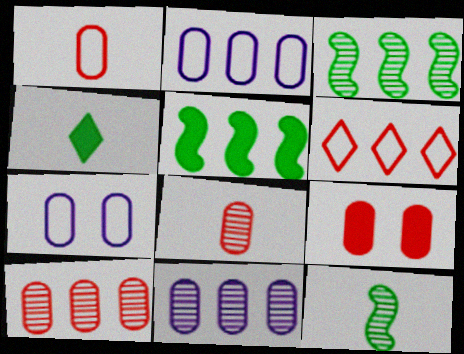[[1, 9, 10], 
[5, 6, 11]]